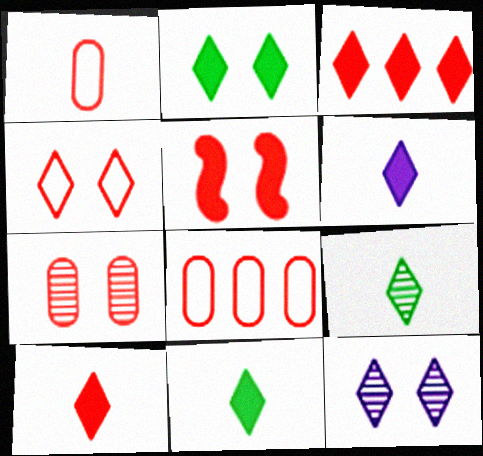[[2, 3, 6], 
[2, 4, 12], 
[4, 5, 7], 
[6, 10, 11]]